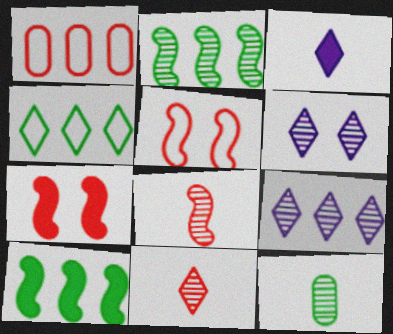[[1, 7, 11], 
[1, 9, 10]]